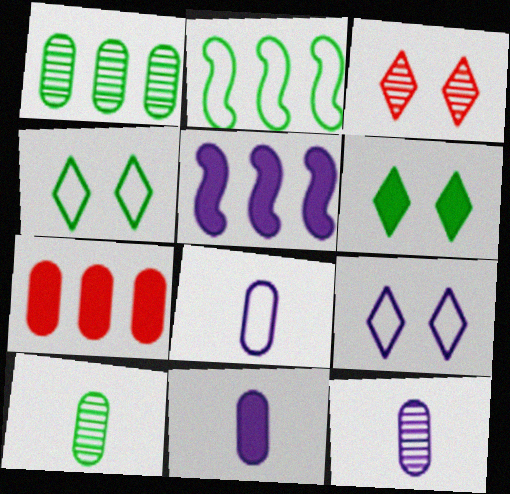[[2, 3, 11], 
[2, 6, 10], 
[3, 6, 9], 
[5, 9, 12], 
[8, 11, 12]]